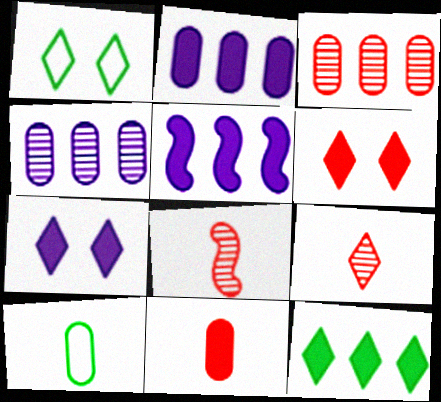[[1, 2, 8]]